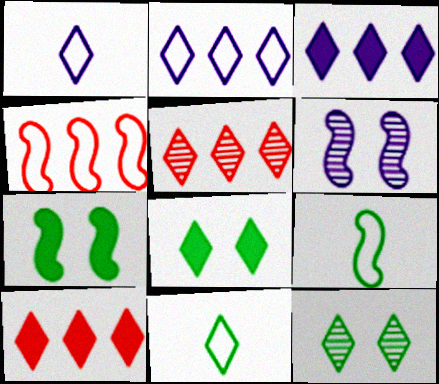[[1, 5, 8], 
[1, 10, 12]]